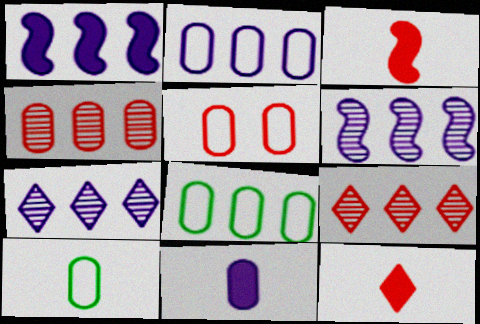[[1, 2, 7], 
[1, 8, 9], 
[2, 5, 10], 
[3, 5, 9]]